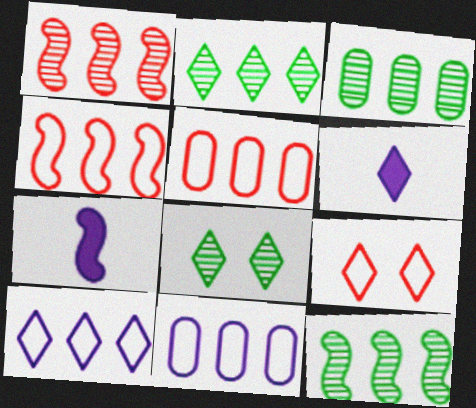[[2, 3, 12], 
[2, 6, 9], 
[3, 7, 9], 
[5, 7, 8]]